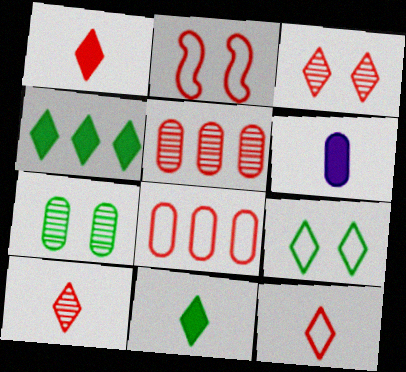[[1, 2, 5], 
[1, 10, 12], 
[2, 8, 12], 
[6, 7, 8]]